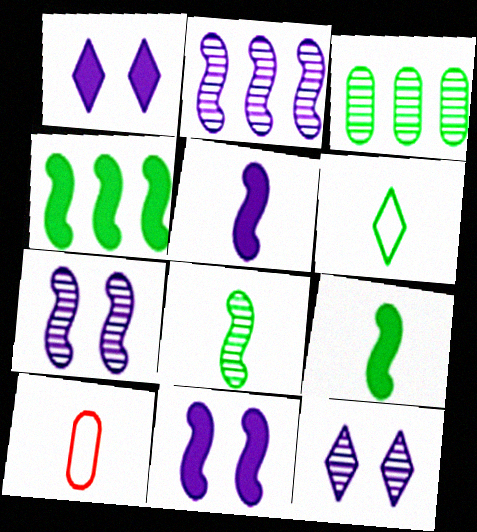[[4, 10, 12]]